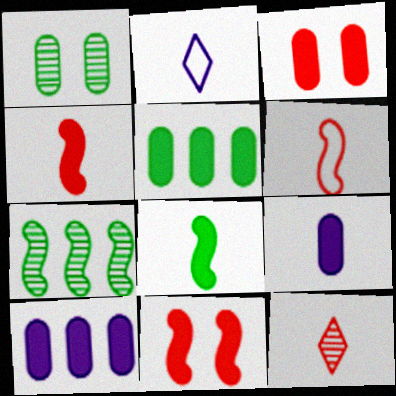[[2, 3, 7], 
[3, 5, 9]]